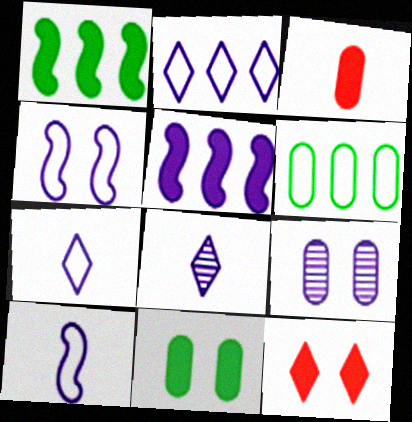[[3, 6, 9], 
[5, 7, 9]]